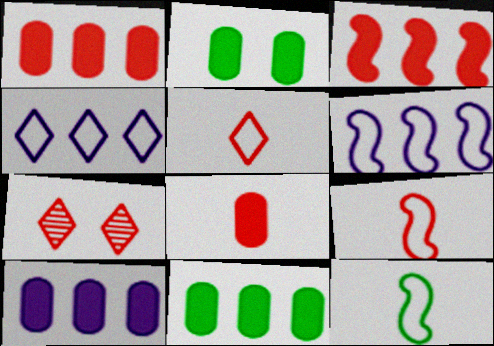[[1, 7, 9], 
[1, 10, 11], 
[2, 8, 10], 
[7, 10, 12]]